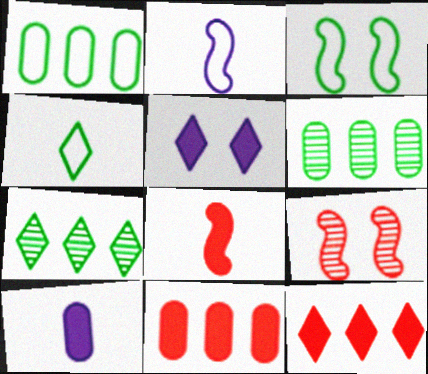[[1, 3, 4]]